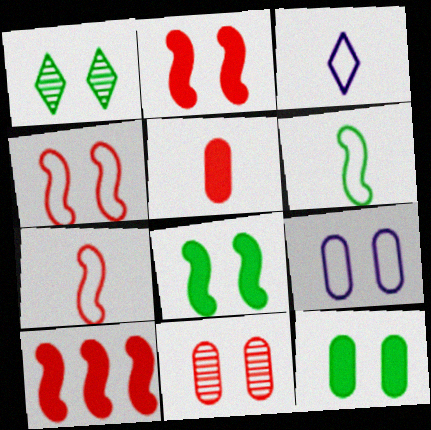[[1, 2, 9], 
[9, 11, 12]]